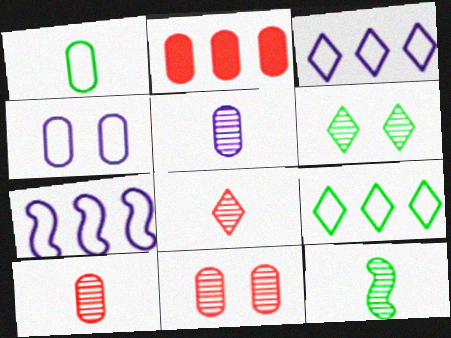[[5, 8, 12]]